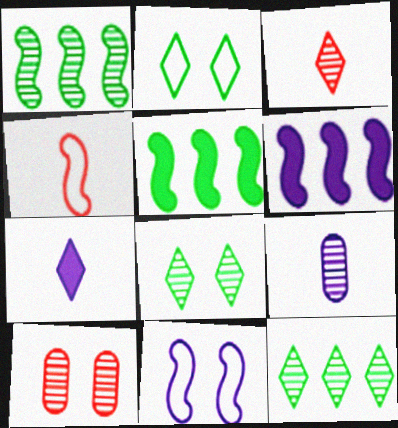[]